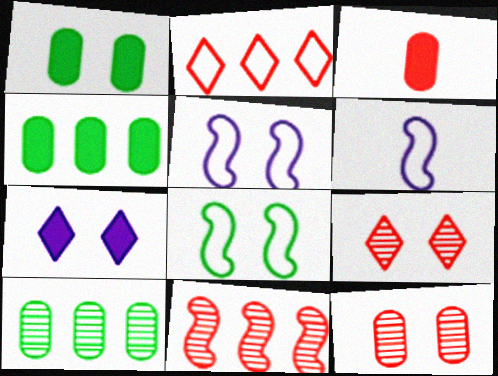[[1, 5, 9], 
[4, 6, 9], 
[7, 8, 12]]